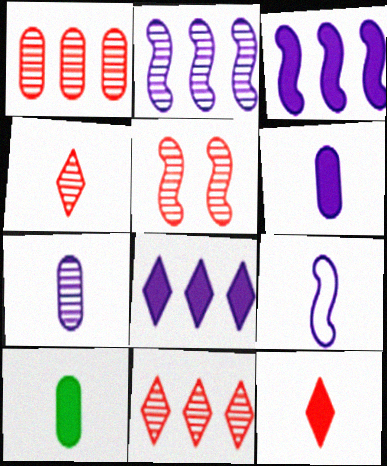[[1, 4, 5], 
[4, 9, 10]]